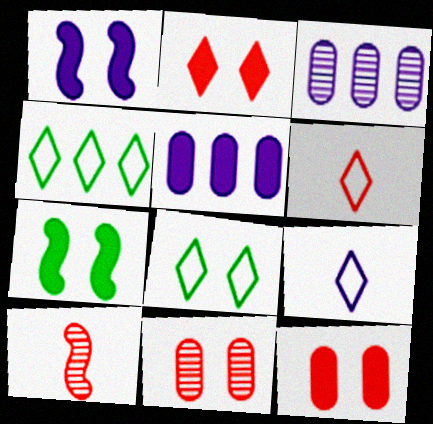[[1, 3, 9], 
[1, 8, 11], 
[3, 6, 7], 
[5, 8, 10]]